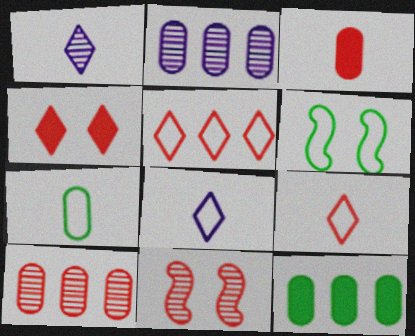[[3, 5, 11], 
[8, 11, 12]]